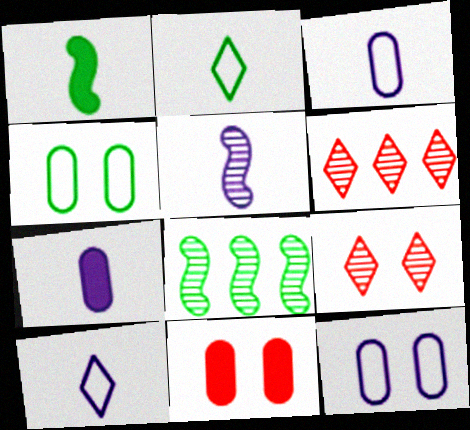[[1, 6, 12], 
[5, 7, 10], 
[8, 10, 11]]